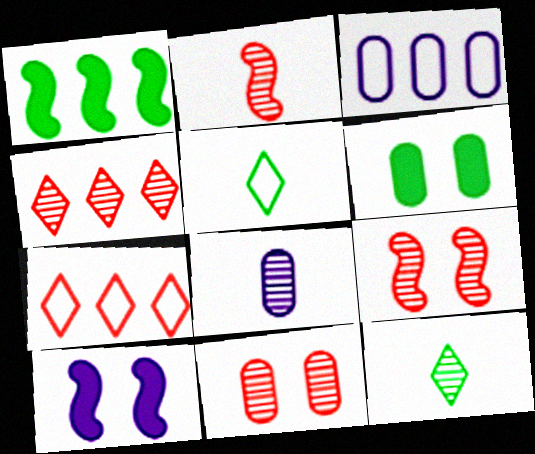[[1, 3, 4], 
[2, 4, 11], 
[2, 8, 12]]